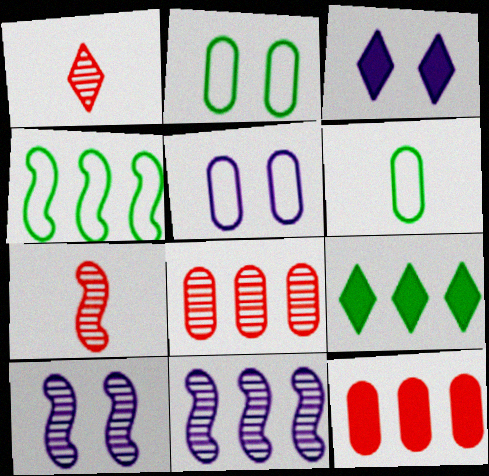[[3, 5, 10], 
[5, 7, 9]]